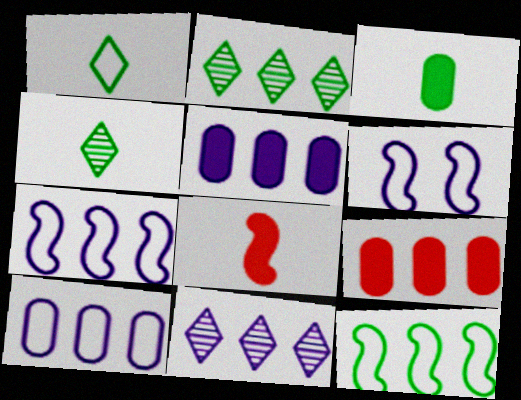[[2, 7, 9], 
[4, 6, 9], 
[5, 7, 11], 
[9, 11, 12]]